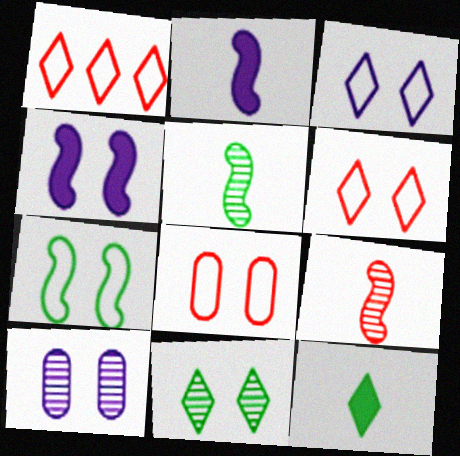[[3, 4, 10], 
[3, 7, 8], 
[4, 8, 11]]